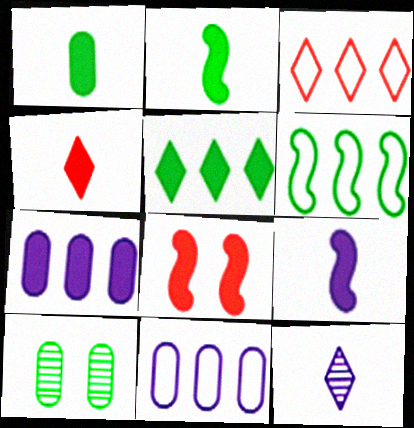[[1, 4, 9], 
[3, 6, 11], 
[3, 9, 10]]